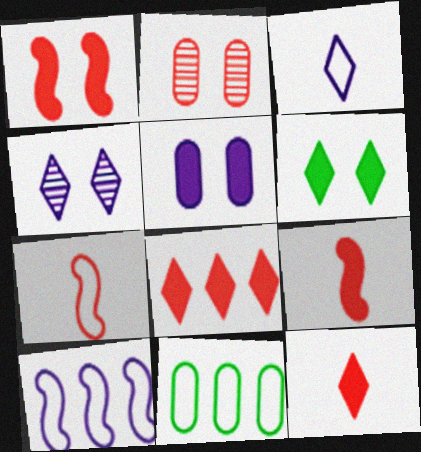[[1, 5, 6], 
[2, 7, 8], 
[4, 9, 11]]